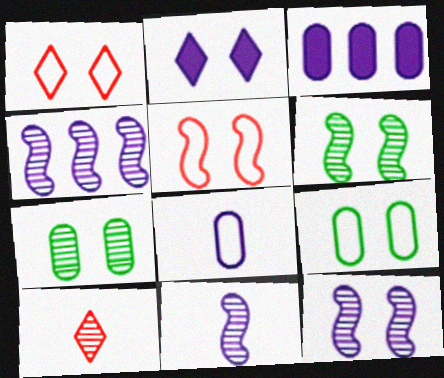[[2, 4, 8], 
[2, 5, 7], 
[4, 7, 10], 
[4, 11, 12]]